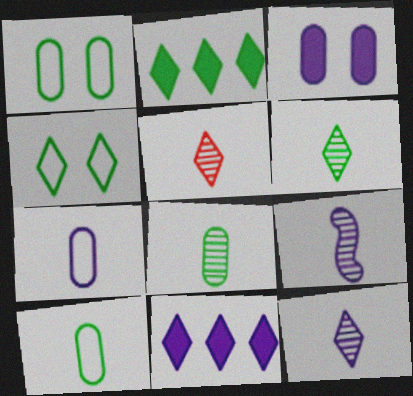[[2, 4, 6], 
[4, 5, 11], 
[5, 6, 12], 
[5, 8, 9]]